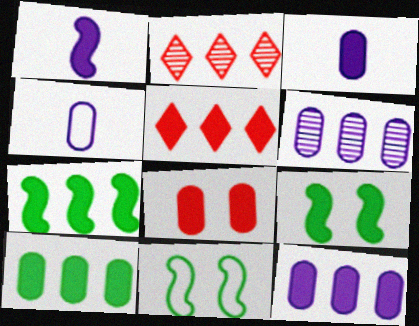[[2, 3, 11], 
[2, 4, 9], 
[3, 5, 9], 
[3, 8, 10], 
[5, 7, 12]]